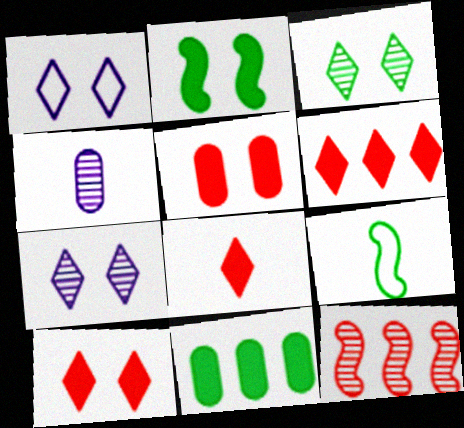[[1, 3, 10], 
[3, 4, 12], 
[3, 9, 11], 
[4, 8, 9], 
[6, 8, 10]]